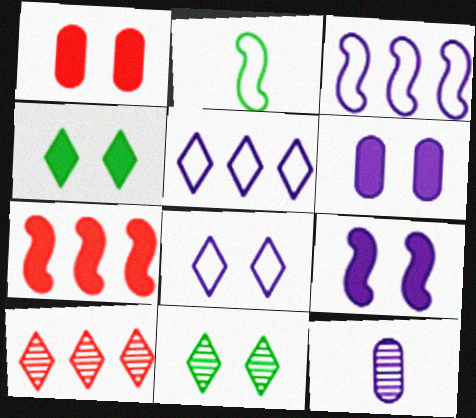[[1, 4, 9], 
[2, 6, 10], 
[5, 9, 12]]